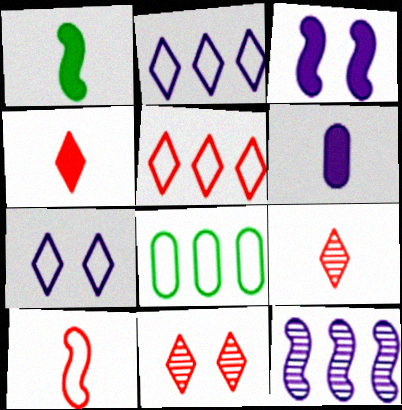[[1, 4, 6], 
[3, 8, 9], 
[4, 5, 11], 
[6, 7, 12], 
[7, 8, 10]]